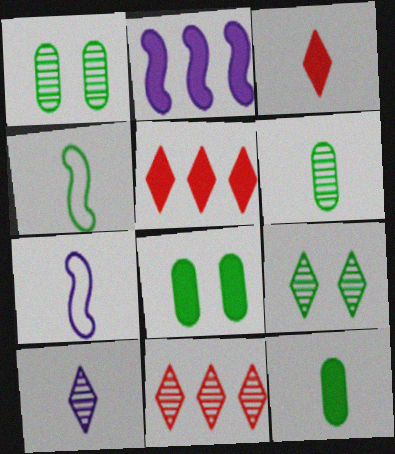[[1, 5, 7], 
[2, 3, 8], 
[3, 6, 7], 
[7, 8, 11], 
[9, 10, 11]]